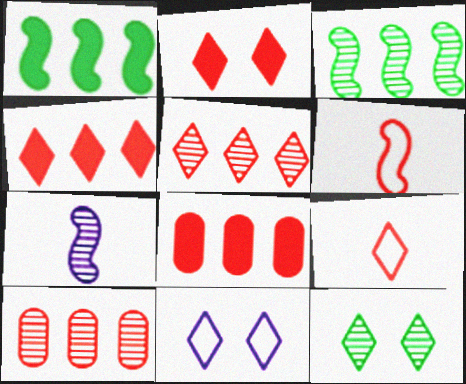[[2, 5, 9], 
[2, 6, 10], 
[2, 11, 12], 
[7, 10, 12]]